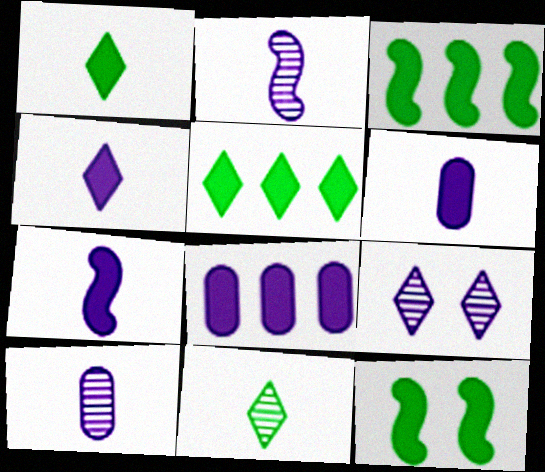[[4, 6, 7]]